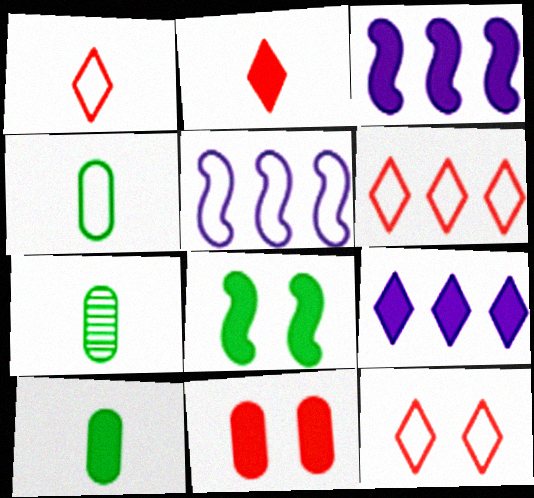[[1, 6, 12], 
[3, 7, 12], 
[4, 5, 12], 
[4, 7, 10]]